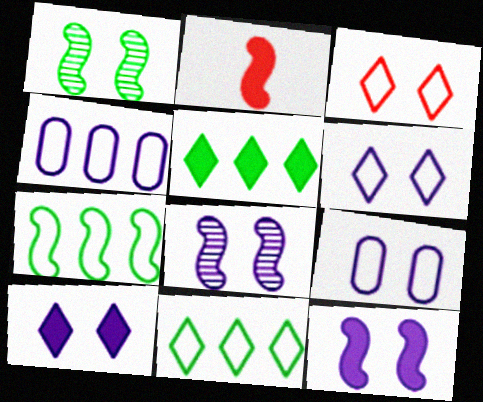[[2, 7, 8], 
[8, 9, 10]]